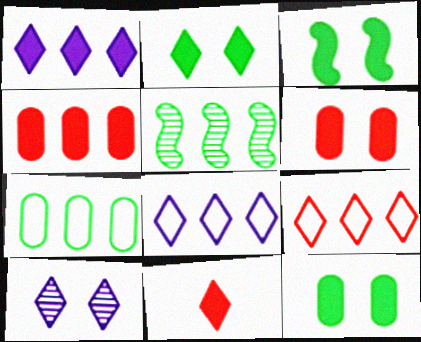[[1, 2, 11], 
[2, 3, 12], 
[4, 5, 8]]